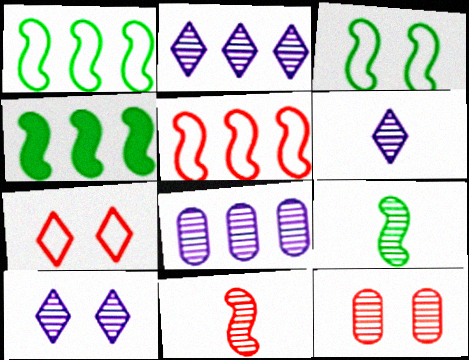[[2, 6, 10], 
[2, 9, 12], 
[3, 4, 9]]